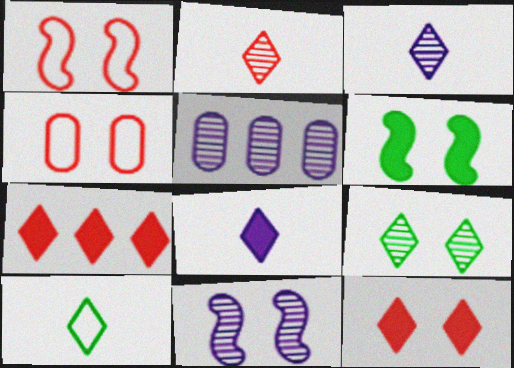[[1, 6, 11], 
[2, 8, 10], 
[3, 5, 11]]